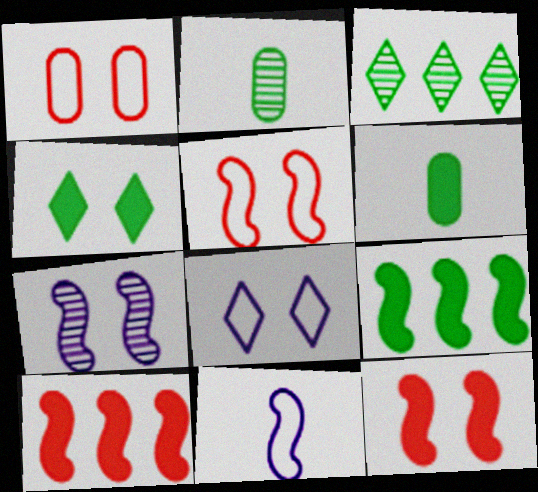[[1, 4, 7], 
[2, 8, 10], 
[4, 6, 9]]